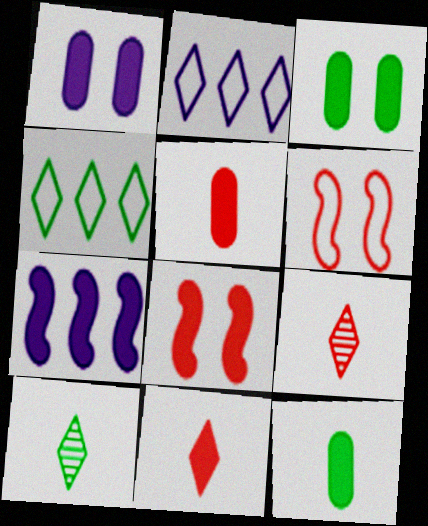[[3, 7, 11]]